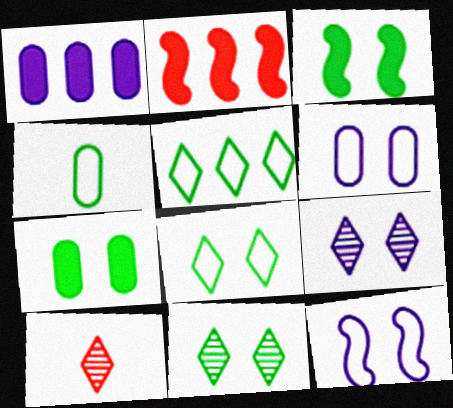[[2, 4, 9]]